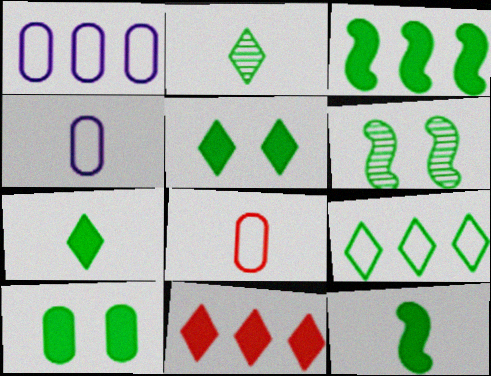[[2, 5, 9], 
[3, 7, 10], 
[4, 6, 11]]